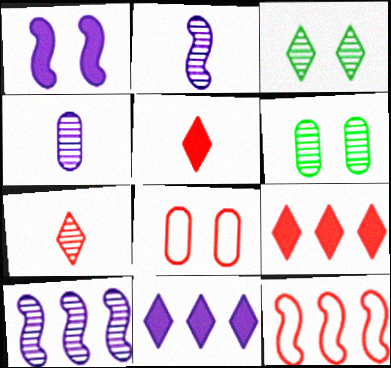[[1, 3, 8], 
[6, 7, 10]]